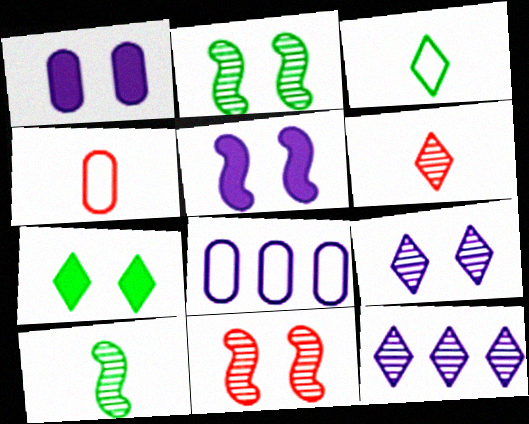[]